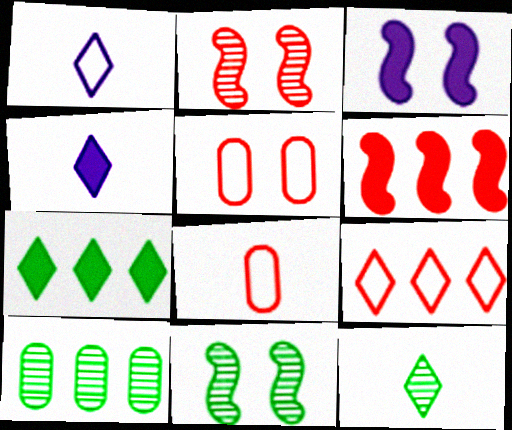[[10, 11, 12]]